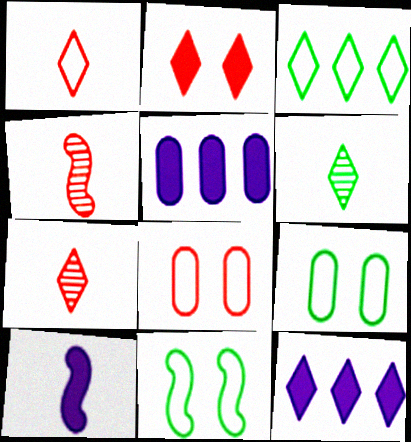[[4, 9, 12], 
[5, 7, 11]]